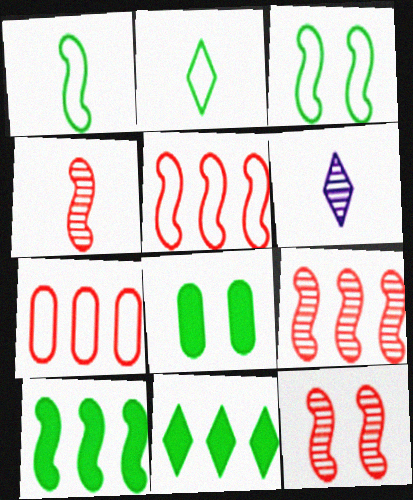[[4, 9, 12], 
[5, 6, 8]]